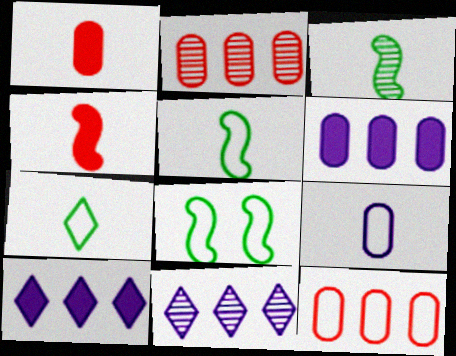[[1, 8, 11]]